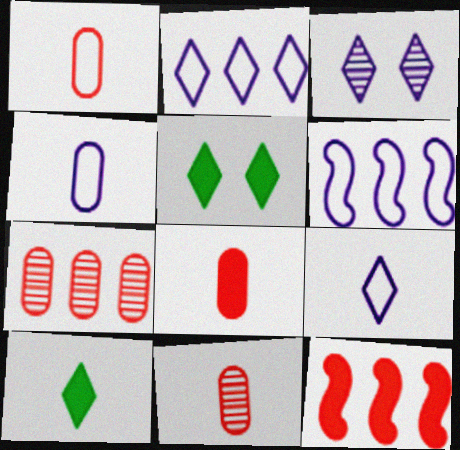[[1, 8, 11], 
[5, 6, 11]]